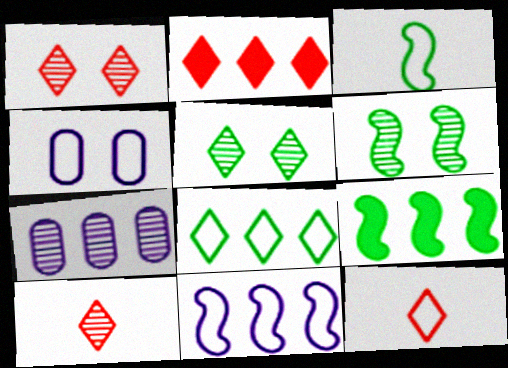[[1, 2, 12], 
[3, 6, 9], 
[4, 9, 10], 
[6, 7, 10]]